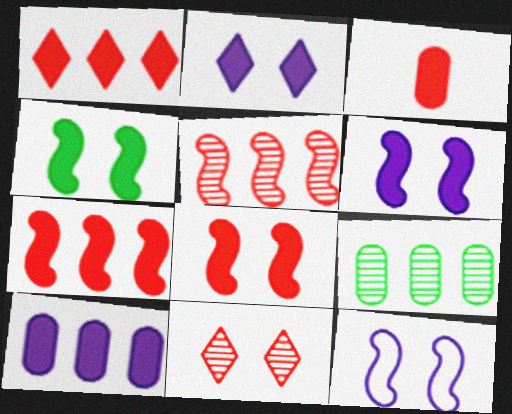[[1, 3, 8], 
[4, 6, 8]]